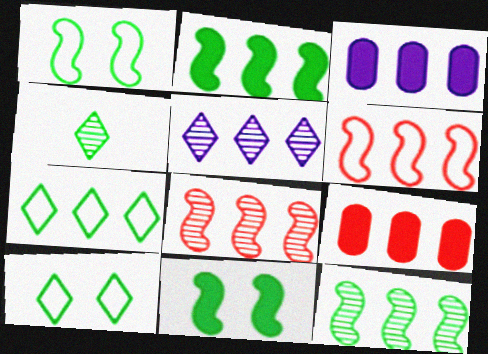[[3, 7, 8]]